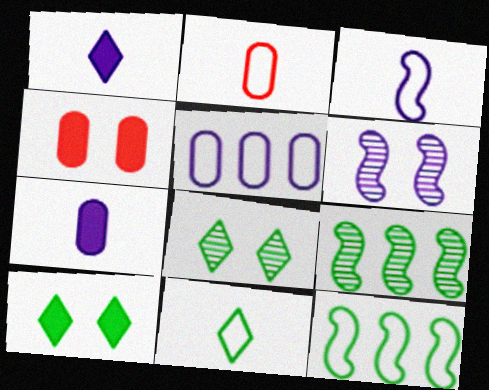[[1, 5, 6], 
[2, 3, 11]]